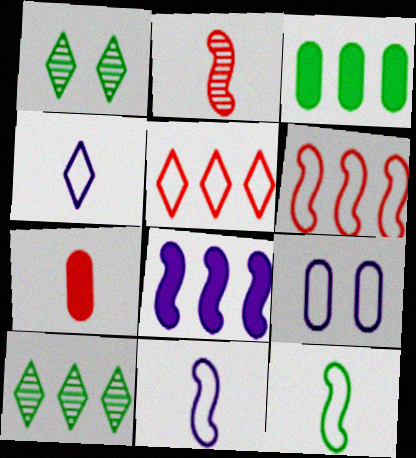[[1, 3, 12], 
[5, 9, 12]]